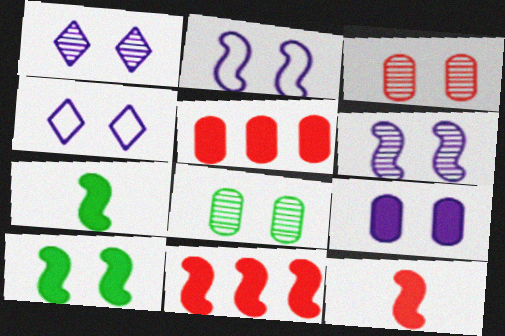[[1, 2, 9], 
[3, 4, 10], 
[4, 6, 9]]